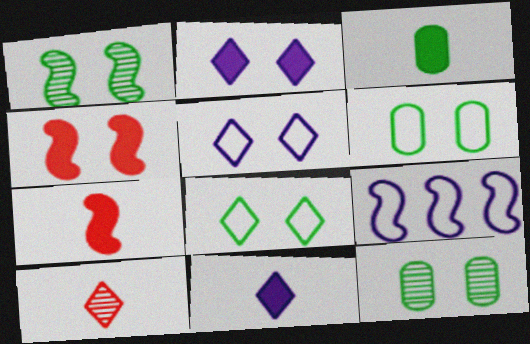[[1, 7, 9], 
[3, 7, 11], 
[4, 5, 12]]